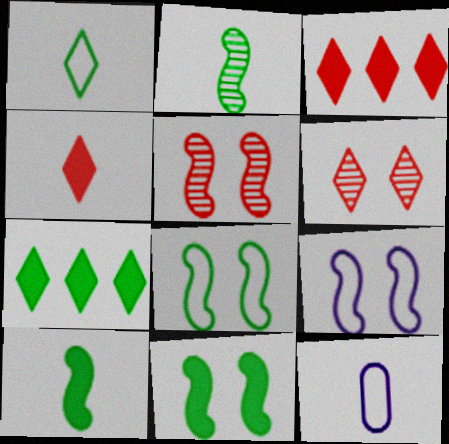[[2, 4, 12], 
[5, 7, 12], 
[5, 9, 11]]